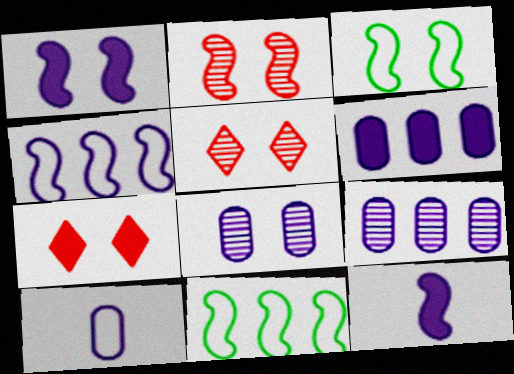[[1, 2, 3], 
[2, 11, 12], 
[3, 7, 8], 
[6, 8, 10]]